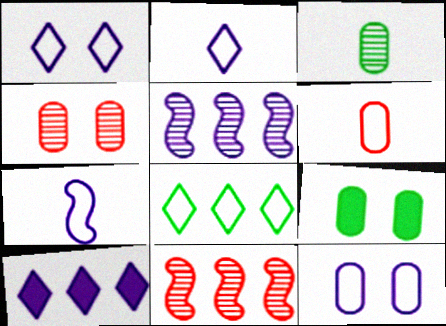[[2, 9, 11], 
[4, 9, 12]]